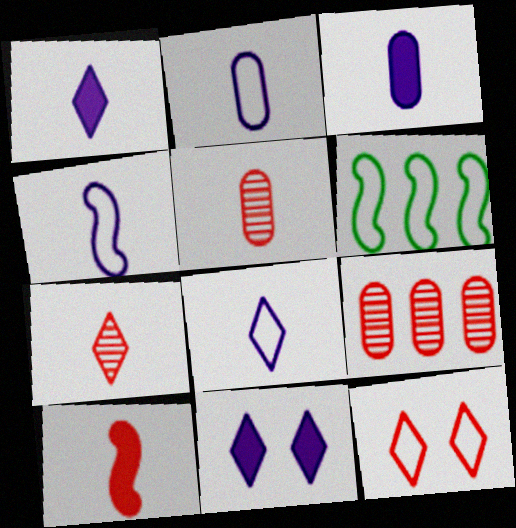[[2, 4, 8], 
[2, 6, 12], 
[5, 6, 11], 
[9, 10, 12]]